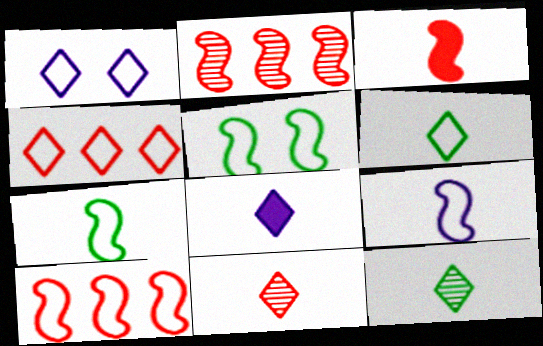[[1, 4, 6], 
[5, 9, 10], 
[6, 8, 11]]